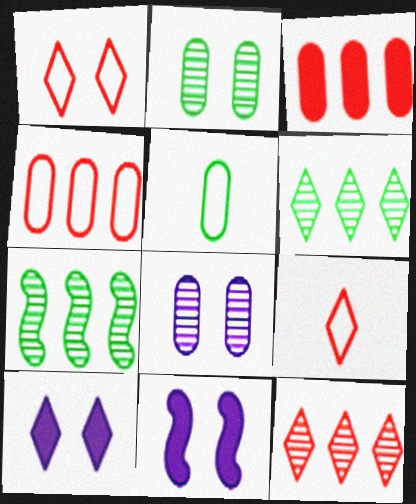[[1, 2, 11], 
[3, 5, 8], 
[5, 11, 12], 
[6, 9, 10]]